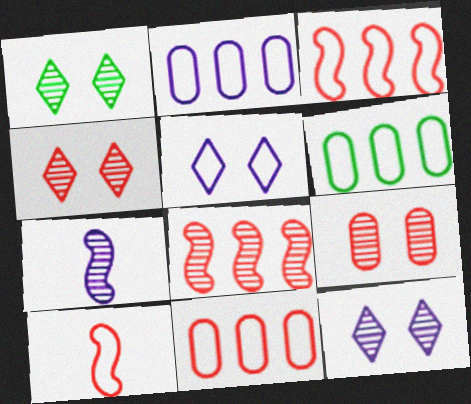[[1, 4, 12], 
[2, 6, 11], 
[5, 6, 10]]